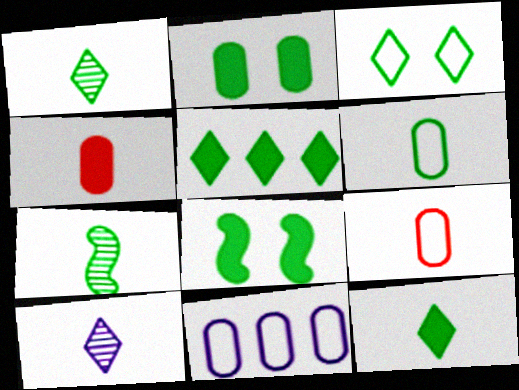[[1, 3, 5], 
[6, 7, 12]]